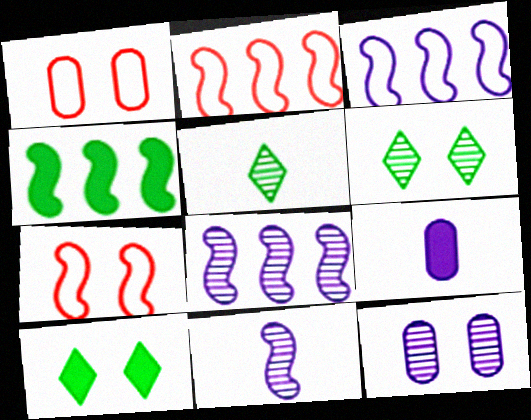[[2, 4, 8], 
[2, 6, 9], 
[4, 7, 11], 
[7, 10, 12]]